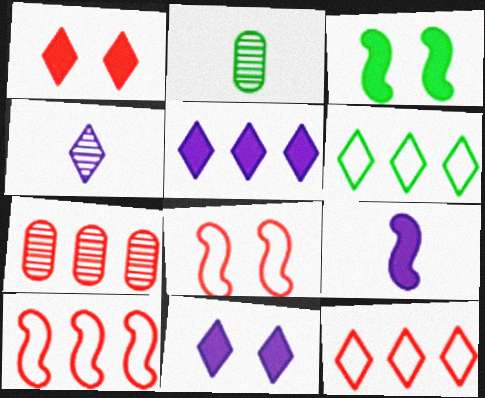[[1, 4, 6], 
[2, 3, 6], 
[2, 5, 8], 
[2, 10, 11]]